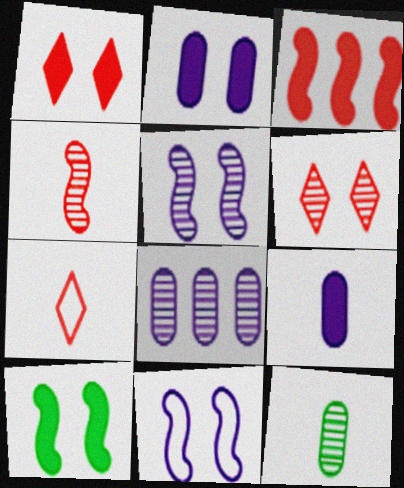[[1, 2, 10], 
[7, 8, 10]]